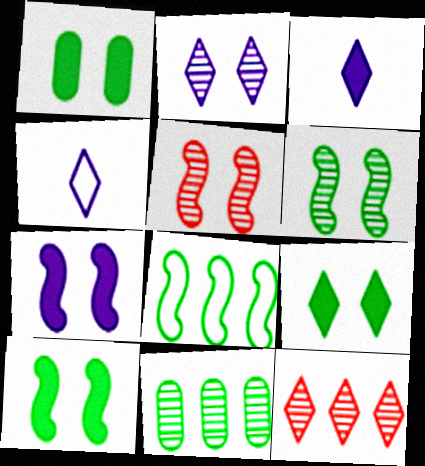[[1, 9, 10], 
[4, 9, 12]]